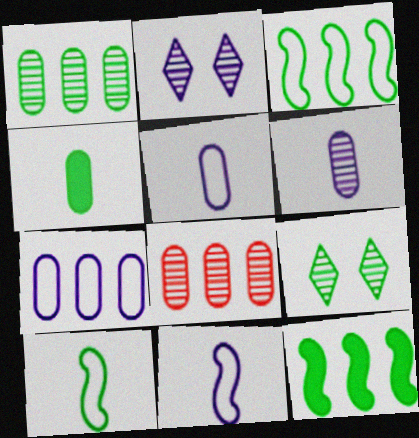[[3, 4, 9]]